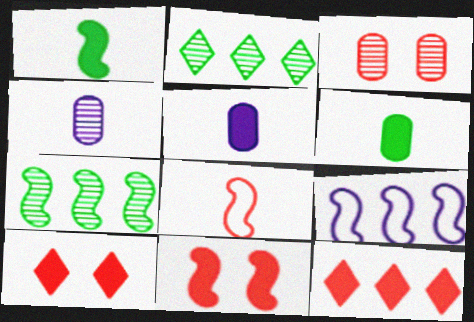[[3, 8, 12]]